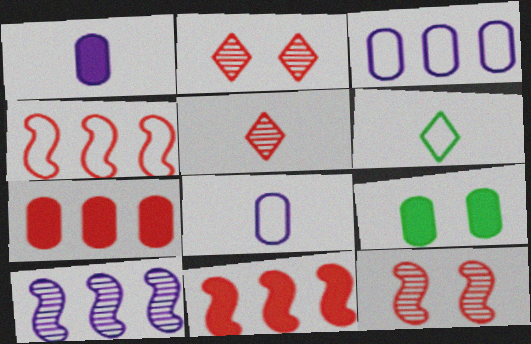[[1, 7, 9]]